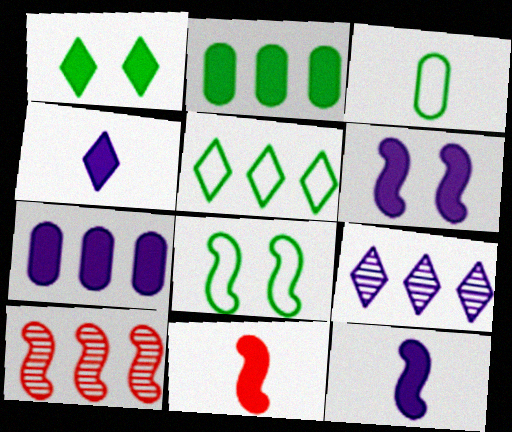[[1, 7, 11], 
[3, 5, 8], 
[4, 6, 7], 
[5, 7, 10], 
[8, 10, 12]]